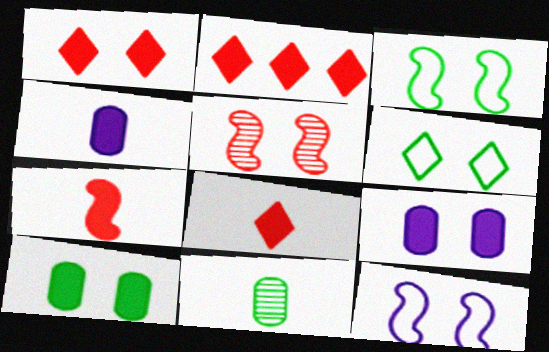[[1, 2, 8], 
[2, 11, 12], 
[5, 6, 9]]